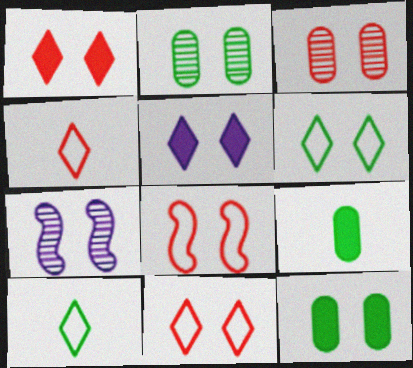[[1, 3, 8], 
[2, 5, 8], 
[7, 11, 12]]